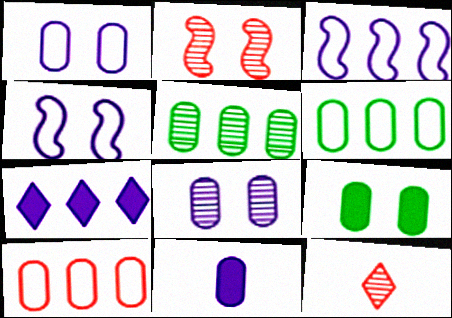[[3, 9, 12]]